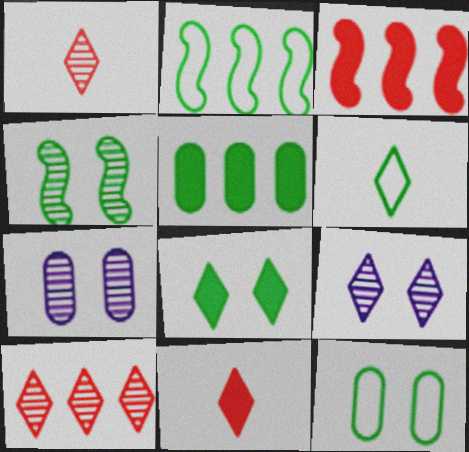[[2, 6, 12], 
[2, 7, 11], 
[3, 6, 7], 
[4, 5, 6], 
[4, 8, 12]]